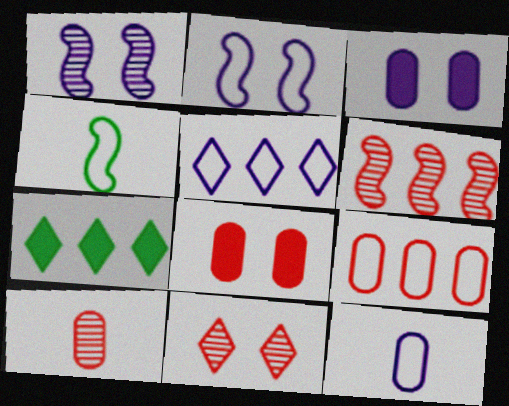[[2, 5, 12], 
[2, 7, 10], 
[6, 10, 11], 
[8, 9, 10]]